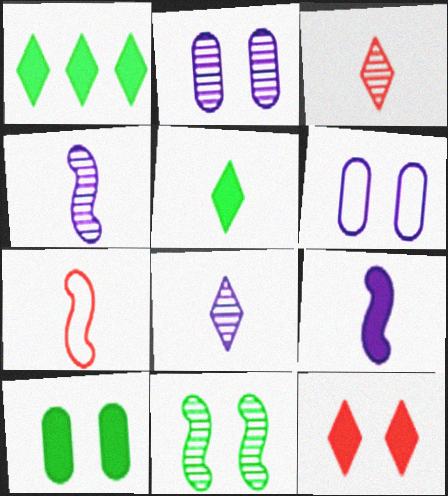[[1, 2, 7], 
[6, 11, 12]]